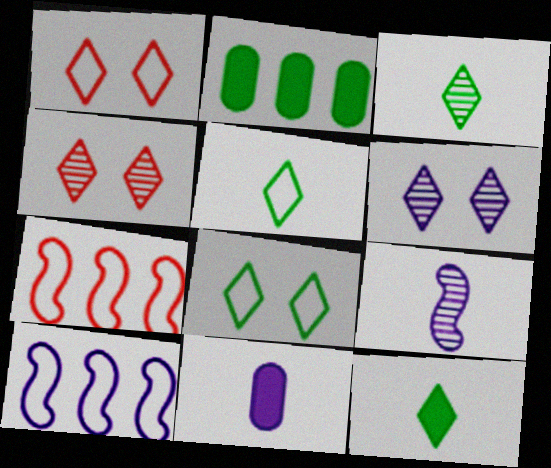[[1, 2, 9], 
[3, 5, 12], 
[6, 10, 11]]